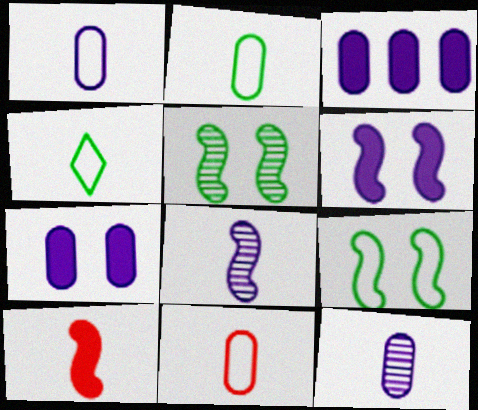[[1, 2, 11], 
[4, 10, 12]]